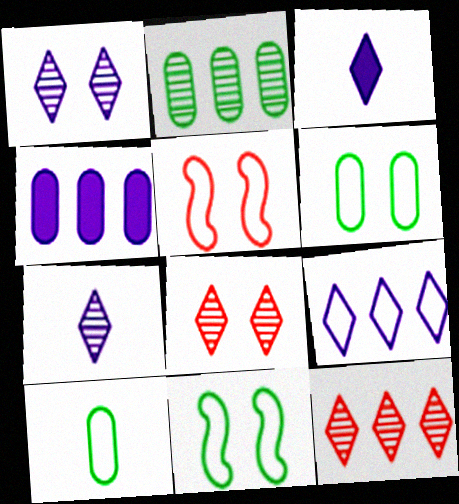[[1, 3, 9], 
[2, 3, 5], 
[5, 9, 10]]